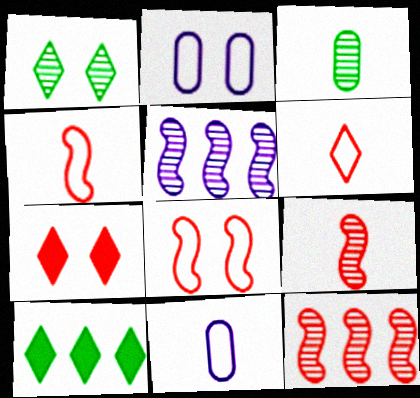[[2, 9, 10]]